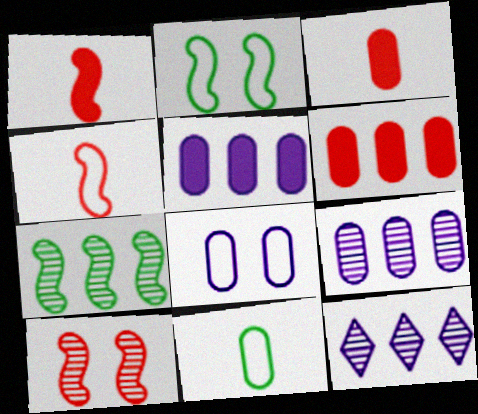[[2, 3, 12]]